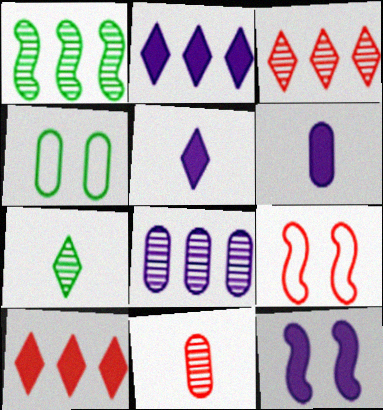[[1, 3, 8], 
[2, 6, 12], 
[9, 10, 11]]